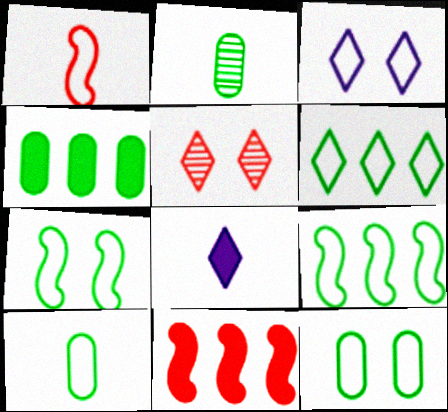[[1, 2, 8], 
[2, 3, 11], 
[2, 4, 12], 
[5, 6, 8], 
[6, 7, 10]]